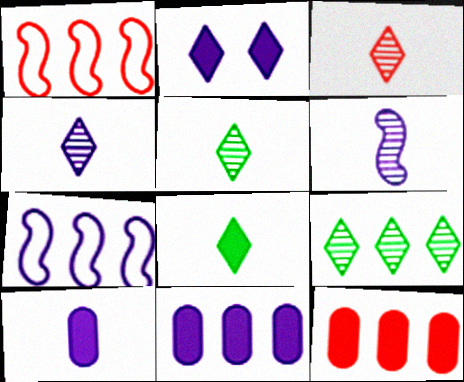[[1, 9, 11], 
[3, 4, 5], 
[7, 9, 12]]